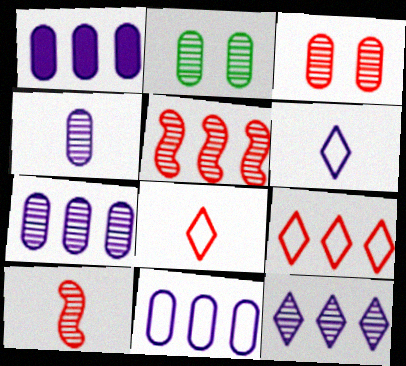[[1, 7, 11], 
[2, 10, 12]]